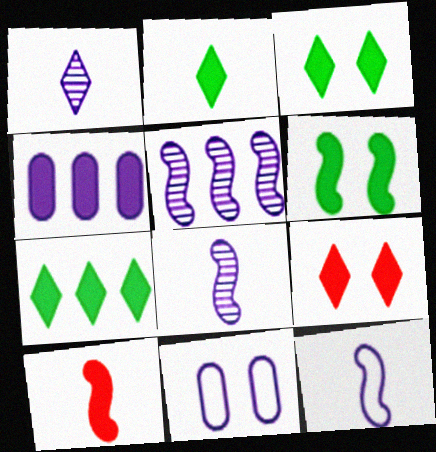[[2, 3, 7], 
[3, 4, 10]]